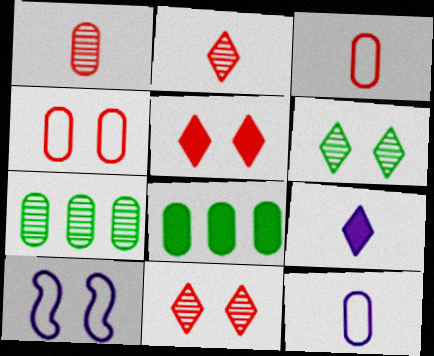[[2, 8, 10]]